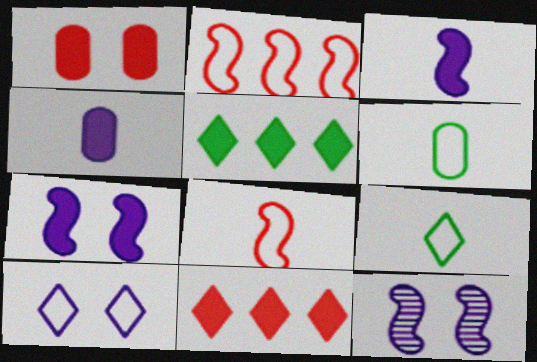[[1, 3, 5], 
[2, 6, 10], 
[6, 11, 12]]